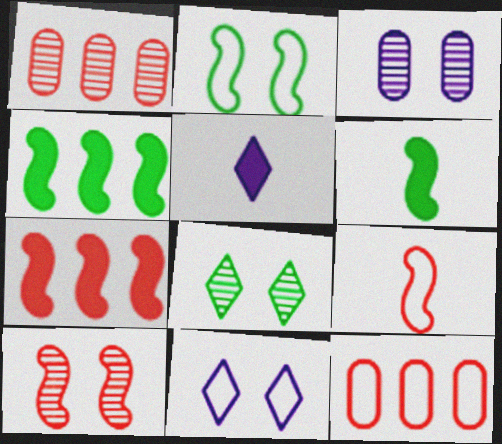[[1, 2, 5], 
[1, 6, 11], 
[3, 8, 10], 
[7, 9, 10]]